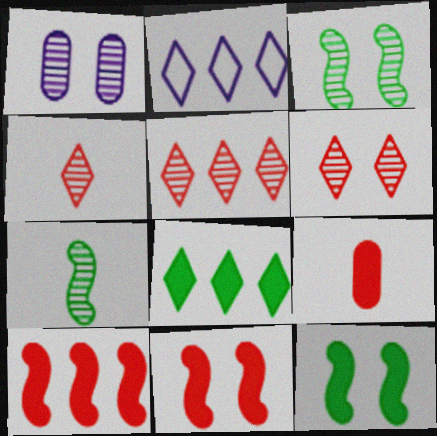[[1, 3, 6], 
[1, 5, 7], 
[2, 3, 9], 
[2, 5, 8], 
[4, 5, 6]]